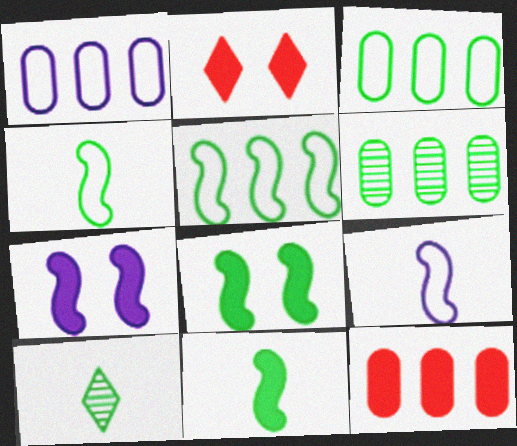[[1, 6, 12], 
[2, 6, 9], 
[3, 8, 10]]